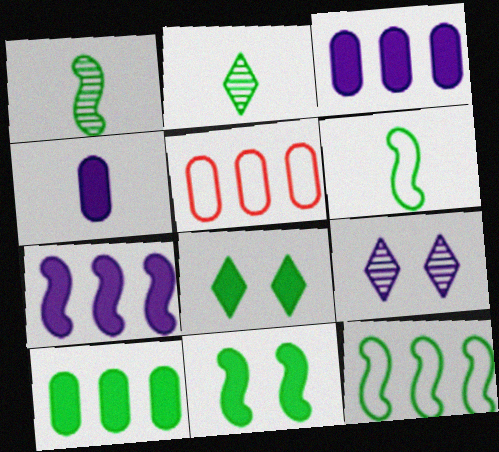[[1, 11, 12]]